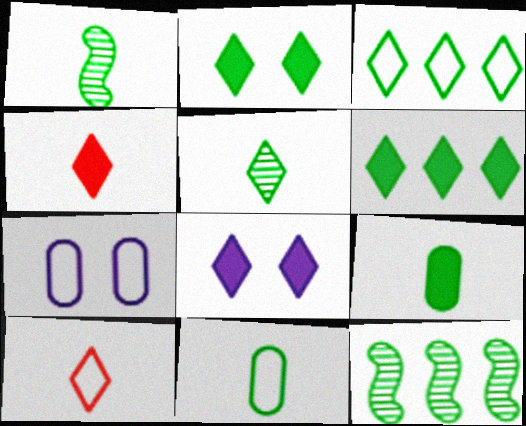[[2, 3, 5], 
[2, 11, 12], 
[4, 6, 8], 
[4, 7, 12]]